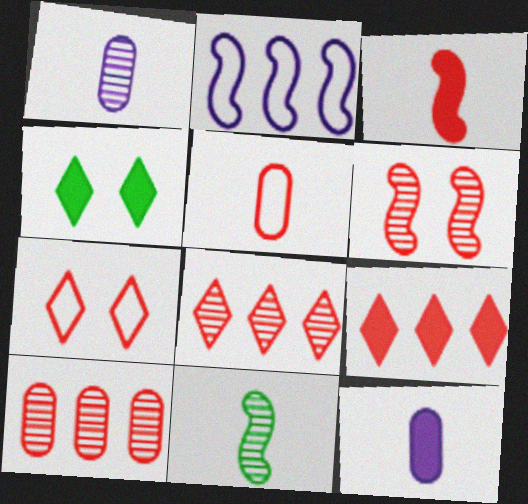[[3, 7, 10], 
[5, 6, 9]]